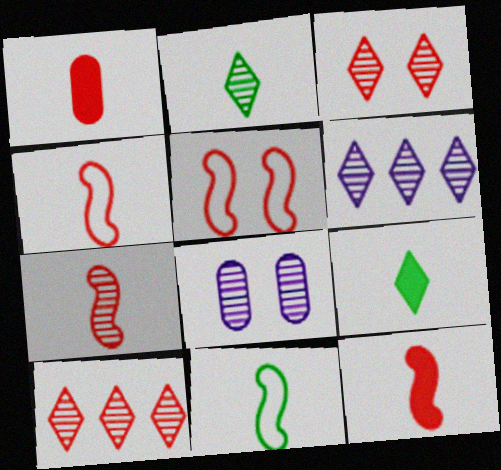[[1, 5, 10], 
[2, 3, 6], 
[4, 7, 12]]